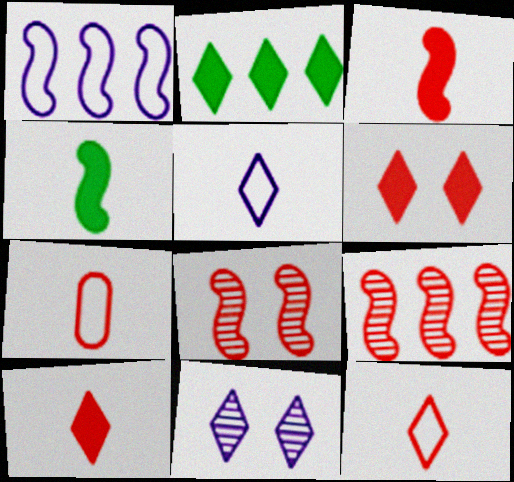[[1, 4, 8], 
[2, 11, 12], 
[6, 7, 9]]